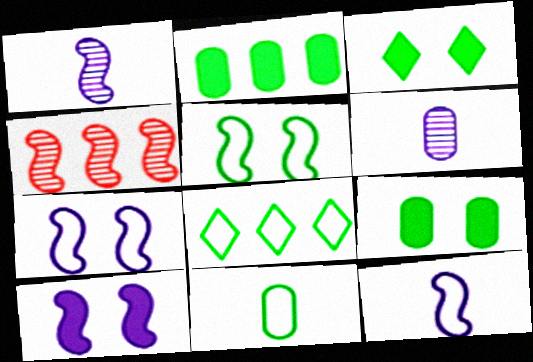[[5, 8, 11]]